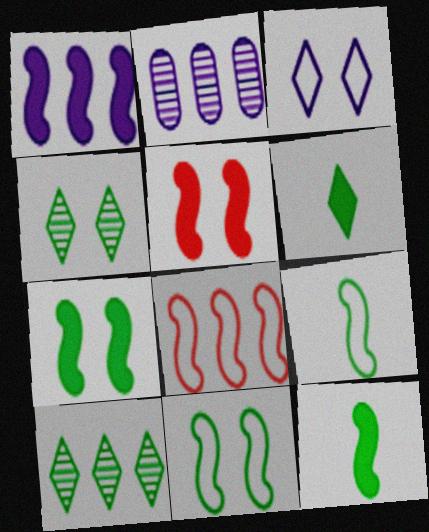[[1, 5, 12]]